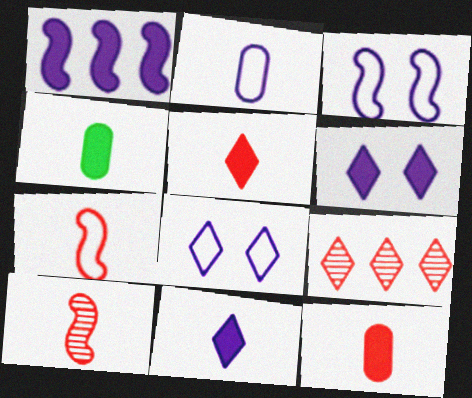[[3, 4, 9]]